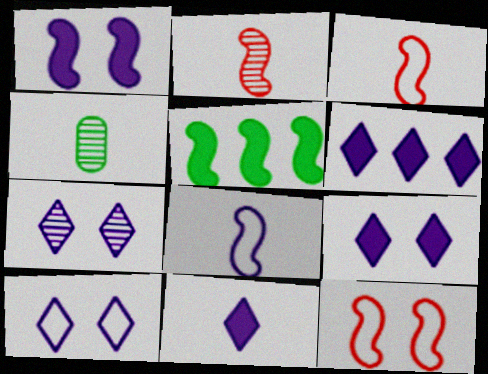[[3, 4, 11], 
[4, 6, 12], 
[6, 9, 11], 
[7, 9, 10]]